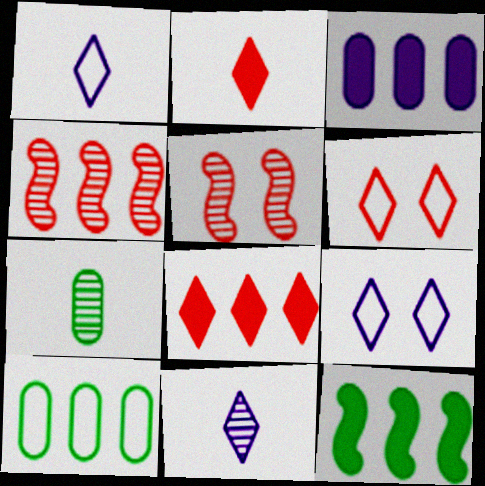[[3, 8, 12]]